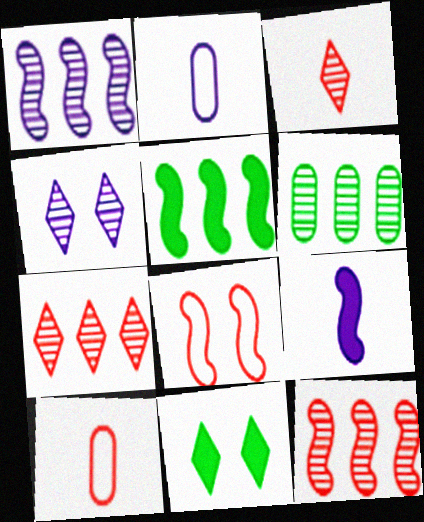[[1, 6, 7], 
[1, 10, 11], 
[2, 11, 12], 
[4, 5, 10]]